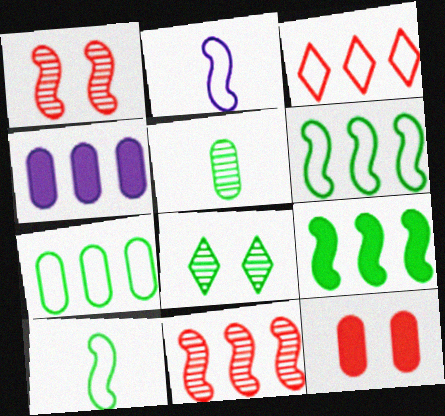[[1, 2, 9]]